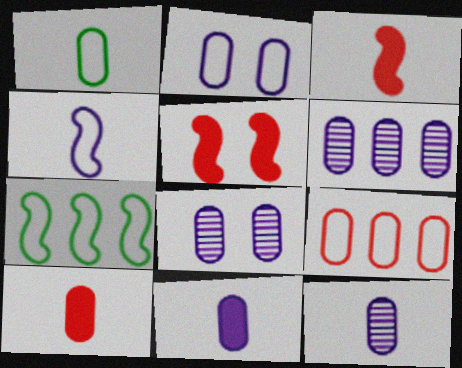[[1, 2, 9], 
[1, 10, 12], 
[2, 6, 11], 
[6, 8, 12]]